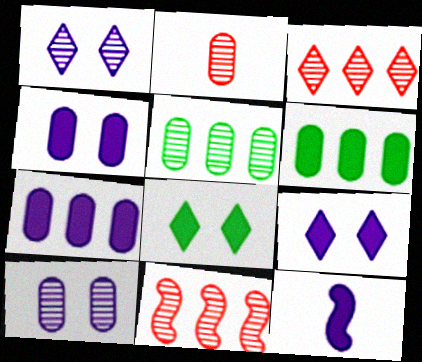[[2, 5, 10], 
[7, 9, 12]]